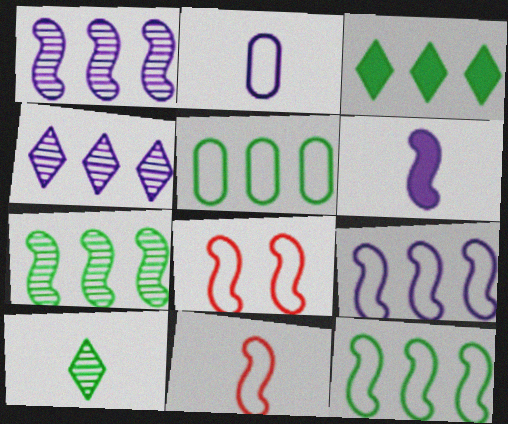[[3, 5, 7], 
[6, 7, 8]]